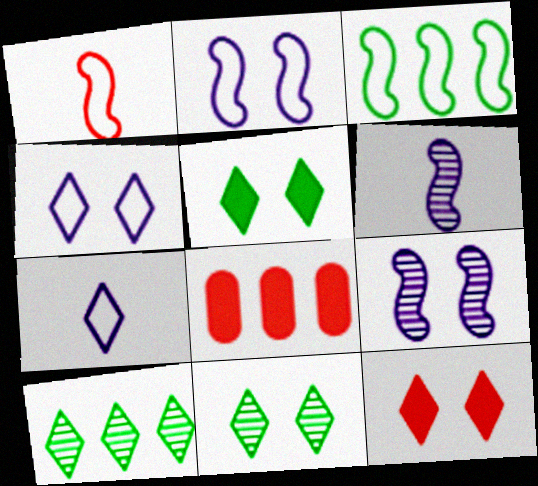[[1, 2, 3], 
[4, 11, 12], 
[7, 10, 12]]